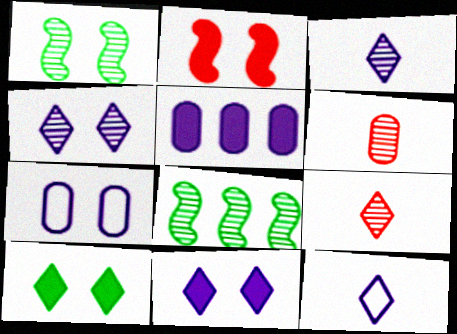[[4, 6, 8]]